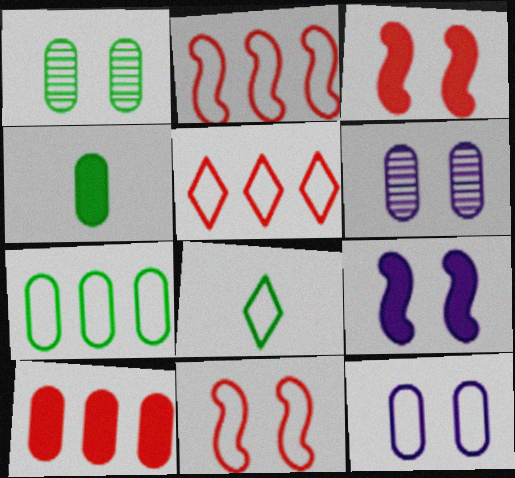[[1, 4, 7], 
[2, 8, 12]]